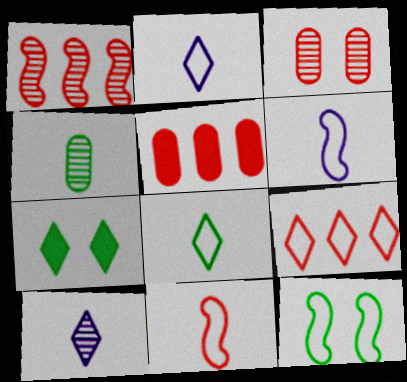[[1, 5, 9], 
[5, 10, 12], 
[7, 9, 10]]